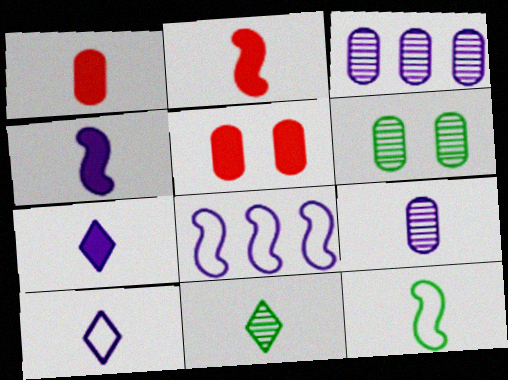[[4, 9, 10], 
[5, 8, 11]]